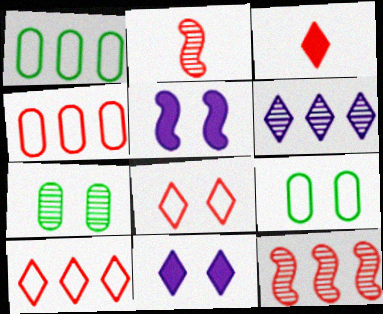[[1, 2, 11], 
[2, 6, 7], 
[5, 7, 8]]